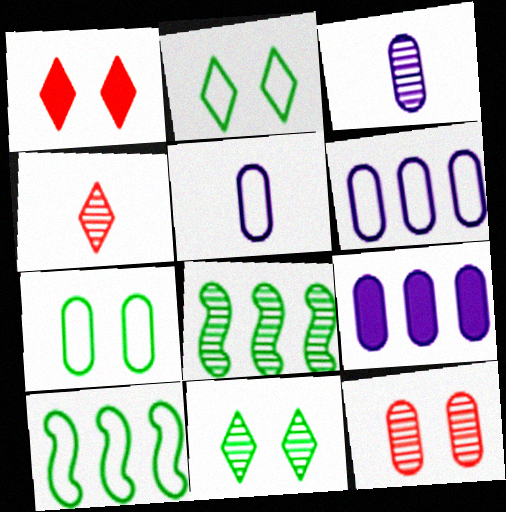[[1, 3, 10], 
[1, 5, 8]]